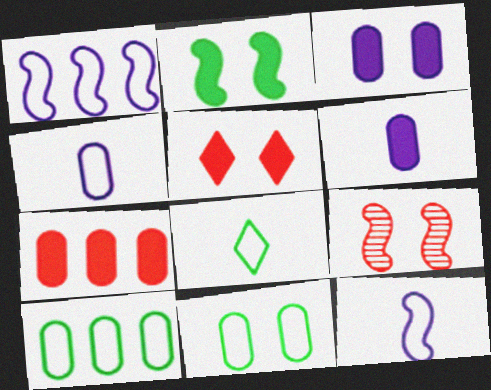[[2, 3, 5]]